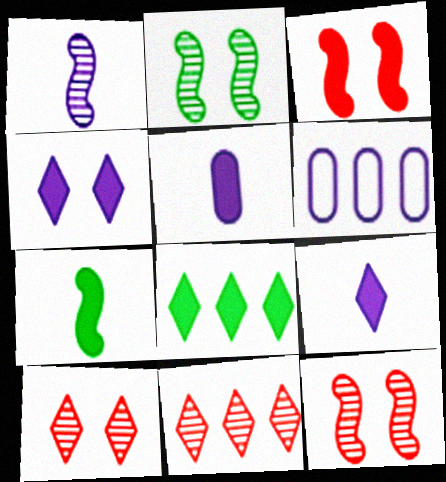[[1, 4, 6], 
[3, 5, 8], 
[6, 7, 10]]